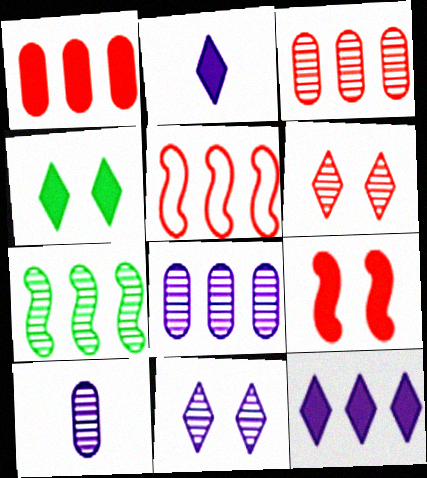[[4, 5, 10], 
[6, 7, 10]]